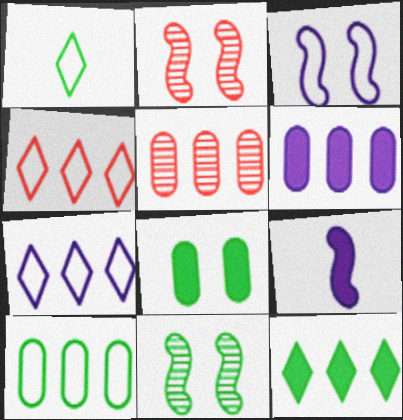[[1, 2, 6], 
[5, 6, 10]]